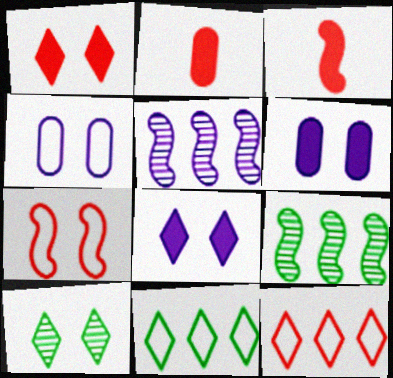[[6, 7, 10]]